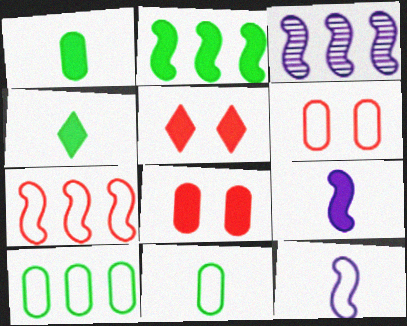[[2, 3, 7], 
[3, 4, 6], 
[3, 5, 11]]